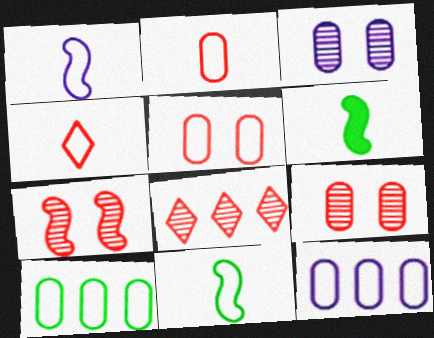[]